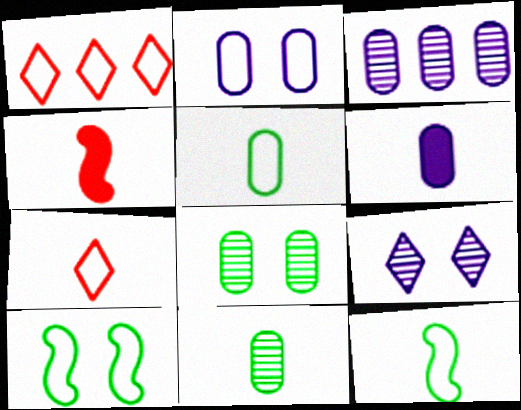[[1, 2, 12], 
[2, 3, 6]]